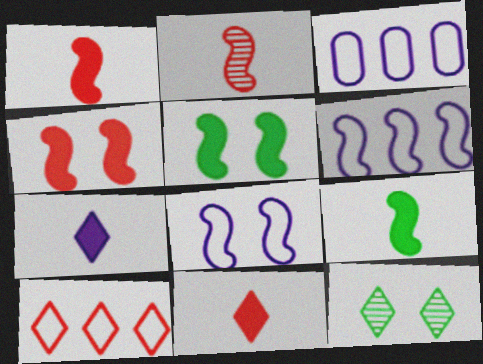[[1, 3, 12], 
[2, 5, 6], 
[7, 10, 12]]